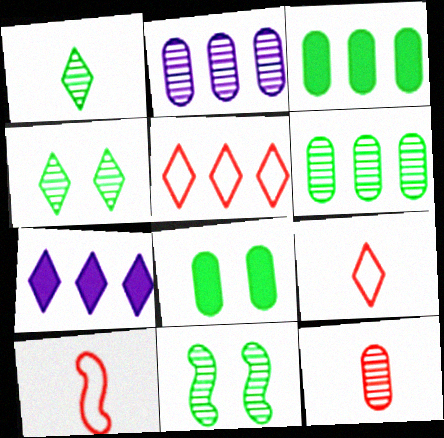[[1, 6, 11], 
[4, 7, 9]]